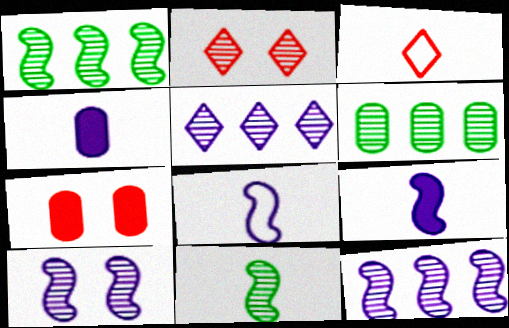[[3, 4, 11]]